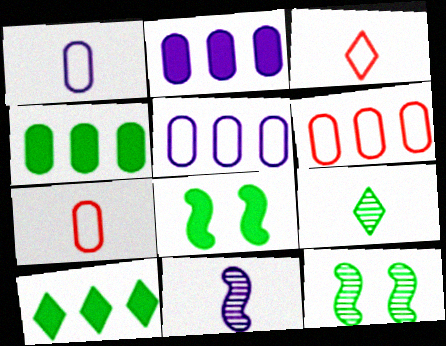[[2, 3, 12]]